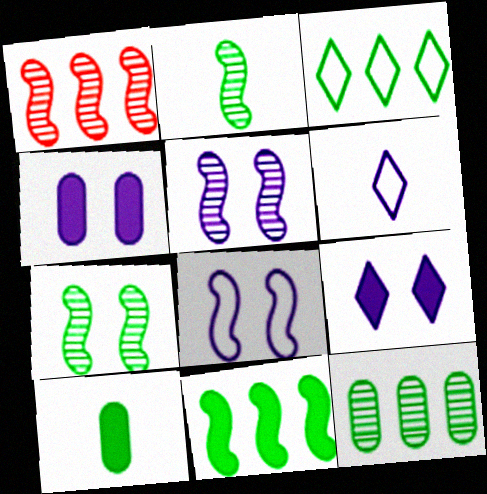[[1, 2, 5], 
[3, 7, 10], 
[3, 11, 12]]